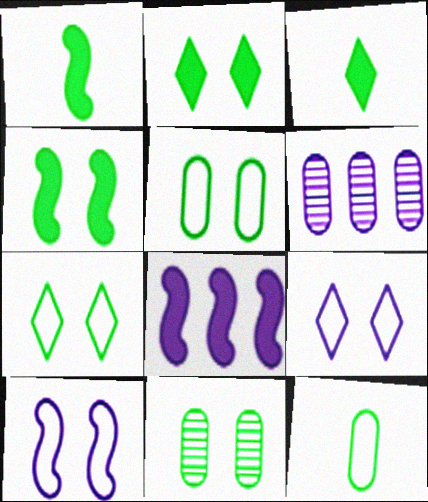[[4, 7, 11]]